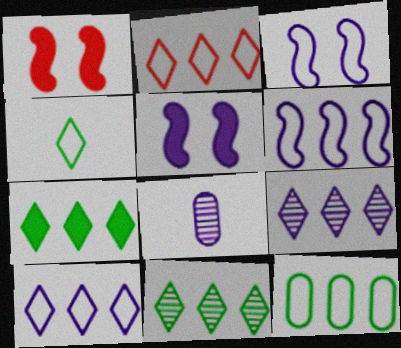[[2, 6, 12], 
[2, 7, 9], 
[5, 8, 10]]